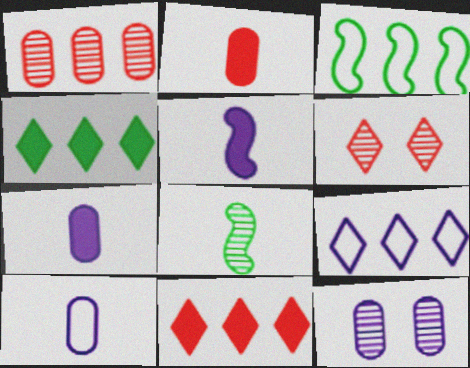[[3, 6, 7], 
[5, 9, 12]]